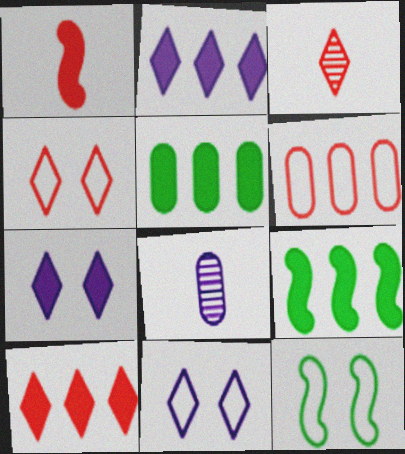[[1, 5, 7], 
[3, 4, 10], 
[4, 8, 9], 
[8, 10, 12]]